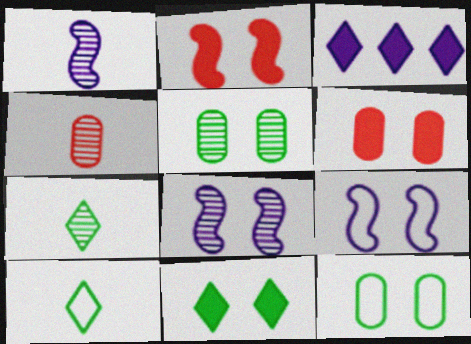[[1, 4, 7]]